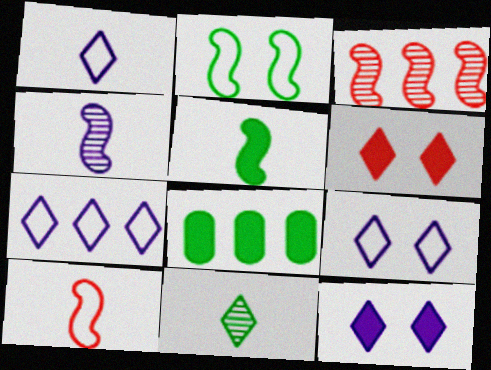[[1, 7, 9], 
[2, 8, 11], 
[3, 7, 8], 
[4, 5, 10], 
[6, 7, 11]]